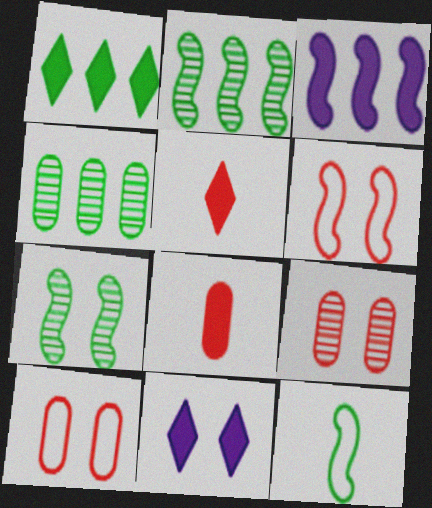[[1, 5, 11], 
[7, 10, 11]]